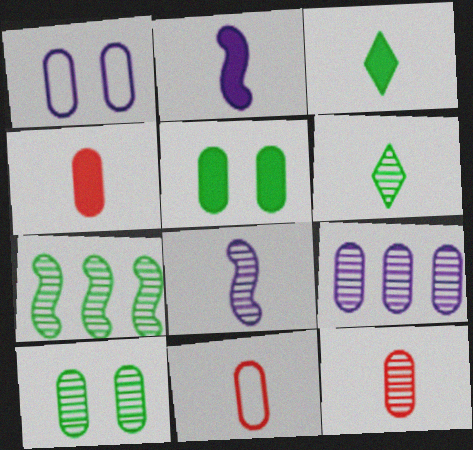[[2, 3, 4], 
[2, 6, 11], 
[3, 8, 11], 
[4, 11, 12], 
[5, 9, 11], 
[6, 7, 10], 
[6, 8, 12], 
[9, 10, 12]]